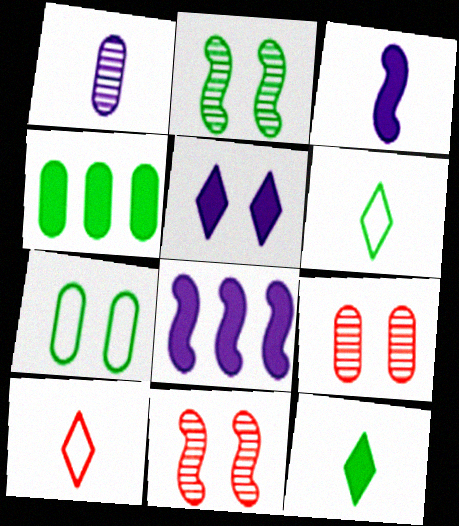[[2, 4, 6], 
[5, 7, 11], 
[6, 8, 9]]